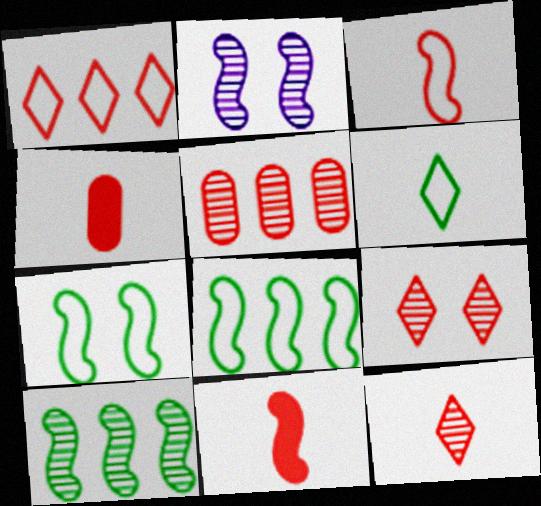[[2, 8, 11], 
[3, 4, 12]]